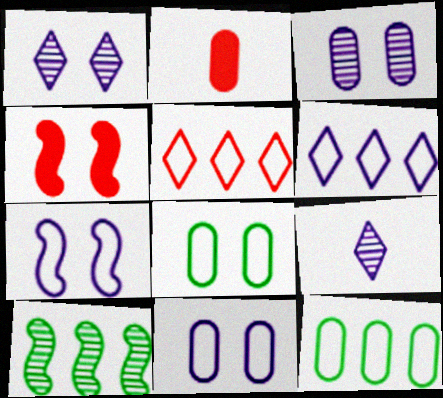[[1, 4, 8], 
[2, 3, 12], 
[4, 9, 12]]